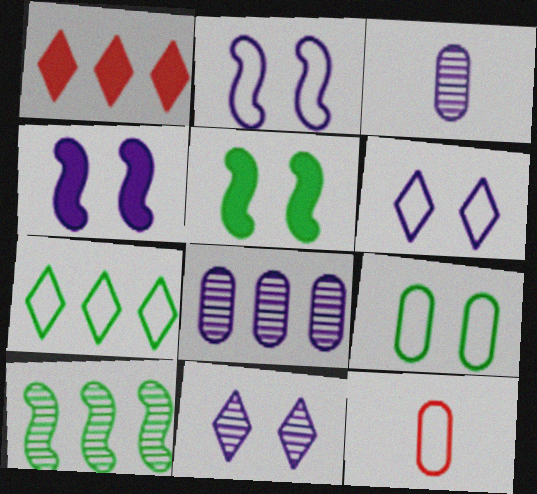[[2, 7, 12]]